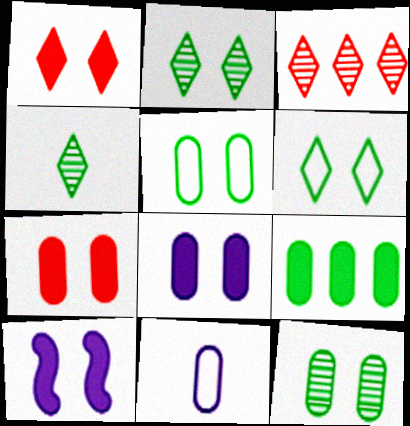[]